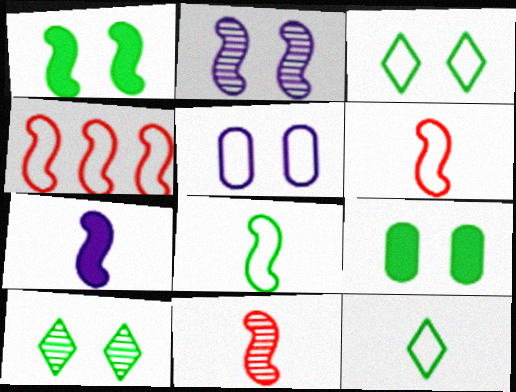[[4, 5, 12], 
[7, 8, 11]]